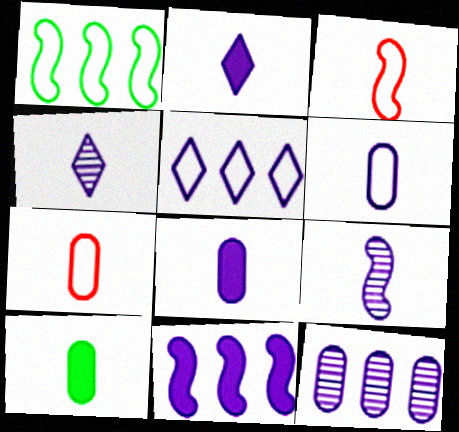[[2, 6, 9], 
[3, 4, 10], 
[5, 11, 12]]